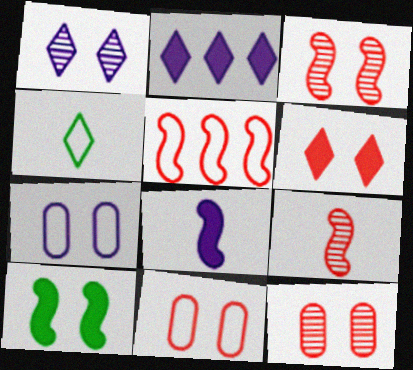[[1, 10, 11], 
[3, 6, 11], 
[4, 5, 7]]